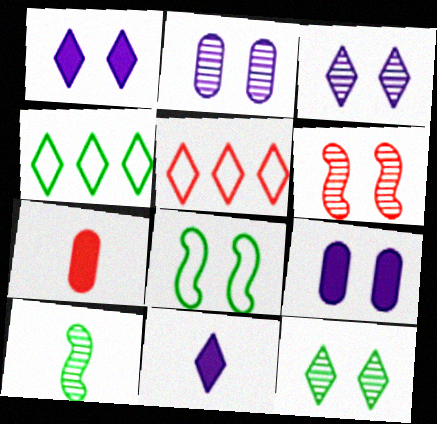[[2, 6, 12], 
[5, 6, 7], 
[5, 9, 10], 
[5, 11, 12]]